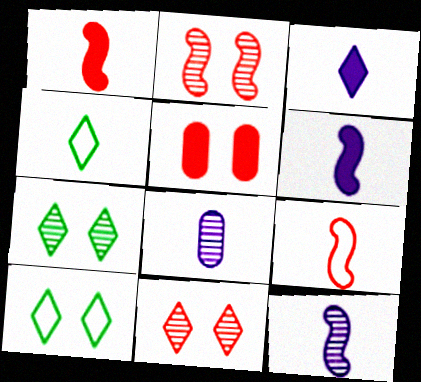[[1, 4, 8]]